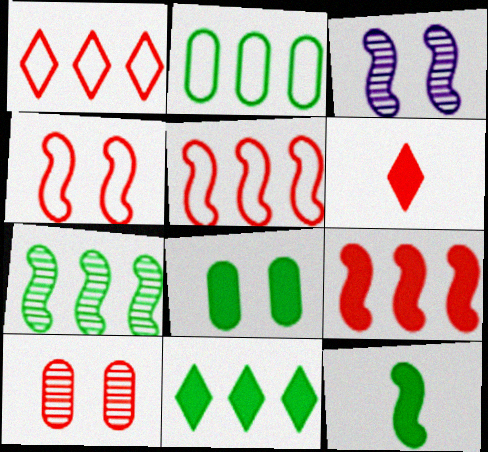[[2, 3, 6], 
[2, 7, 11], 
[3, 5, 12], 
[5, 6, 10], 
[8, 11, 12]]